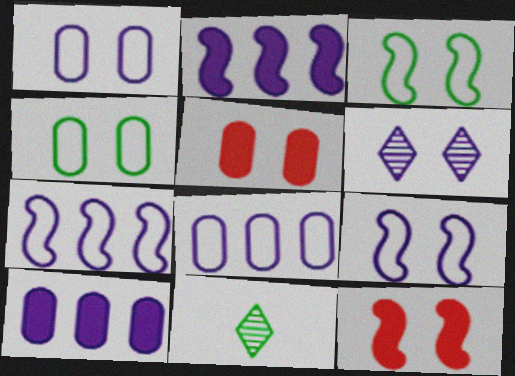[[3, 5, 6], 
[4, 6, 12], 
[5, 7, 11], 
[8, 11, 12]]